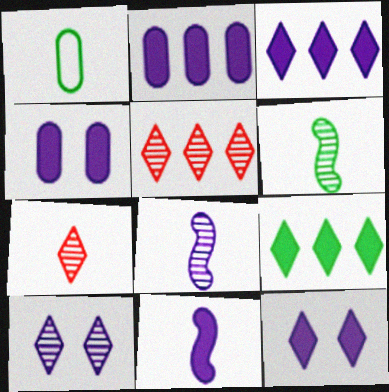[[1, 7, 11], 
[2, 11, 12], 
[3, 4, 11]]